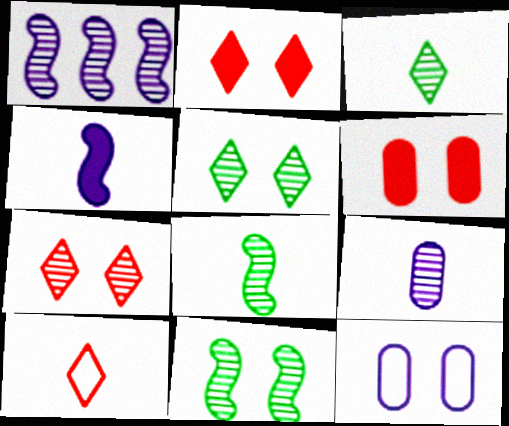[[2, 11, 12]]